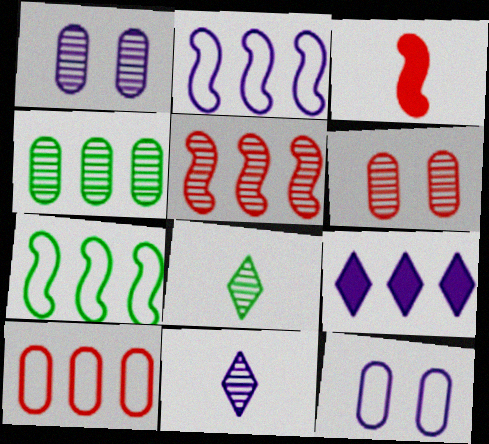[[1, 5, 8]]